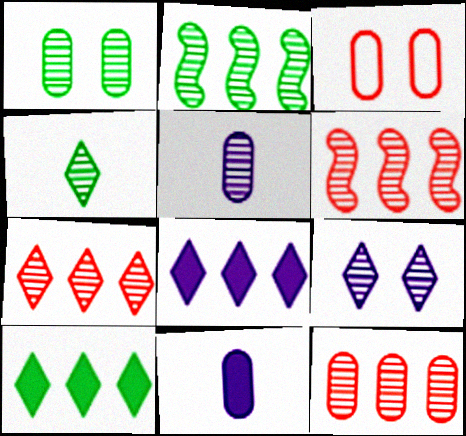[[1, 2, 4], 
[1, 5, 12], 
[4, 7, 9], 
[6, 7, 12]]